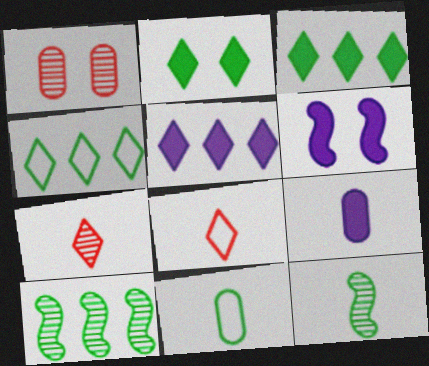[[2, 10, 11], 
[5, 6, 9], 
[8, 9, 12]]